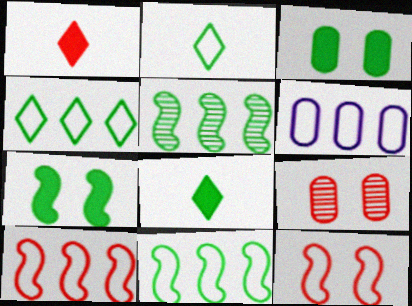[[1, 9, 10], 
[2, 3, 5], 
[2, 6, 12], 
[4, 6, 10]]